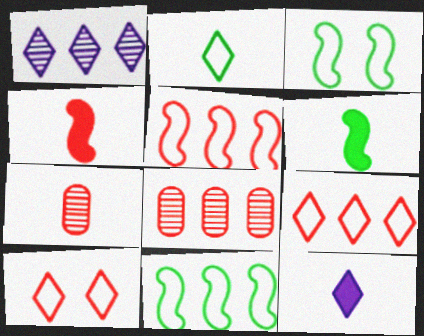[[3, 8, 12], 
[4, 8, 10]]